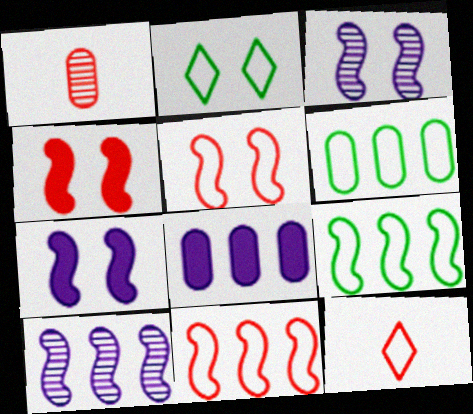[]